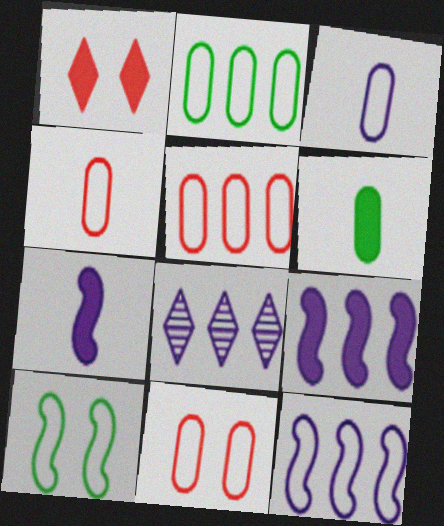[[1, 6, 9], 
[2, 3, 11], 
[4, 5, 11]]